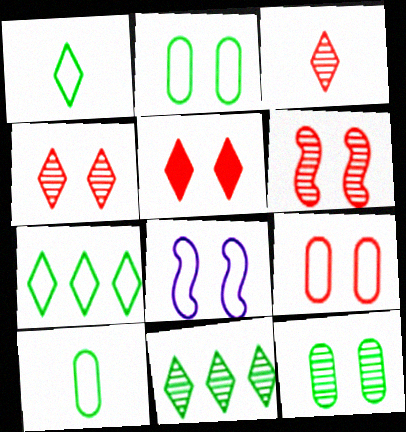[[5, 6, 9], 
[5, 8, 12]]